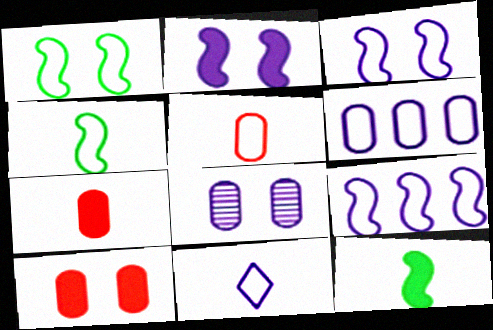[[3, 6, 11], 
[4, 5, 11]]